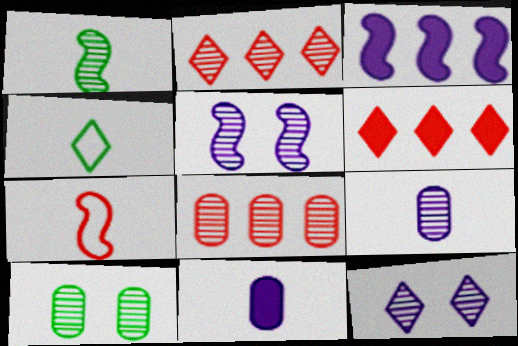[[1, 8, 12], 
[4, 6, 12], 
[8, 9, 10]]